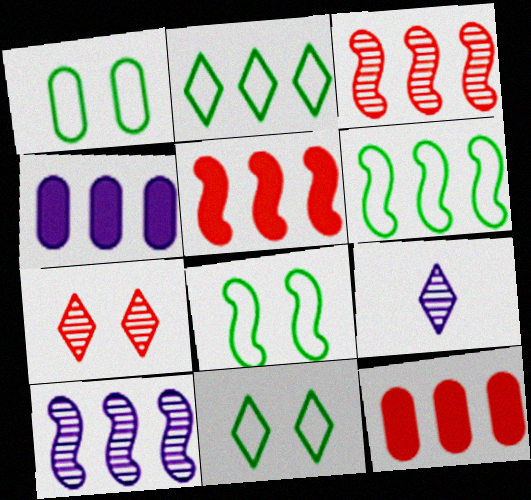[[1, 5, 9], 
[1, 8, 11], 
[2, 3, 4], 
[2, 10, 12], 
[5, 6, 10], 
[8, 9, 12]]